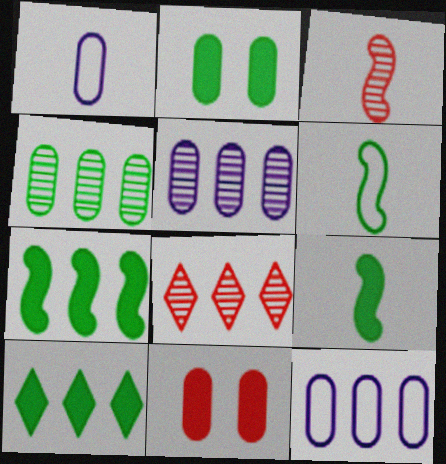[[1, 4, 11], 
[2, 9, 10], 
[7, 8, 12]]